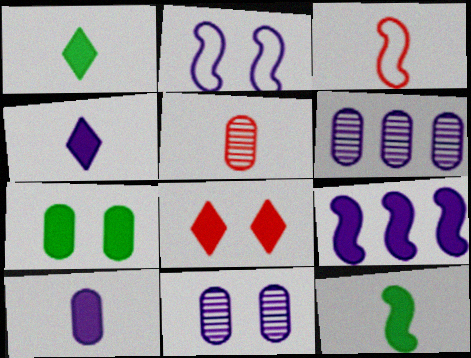[[2, 4, 6]]